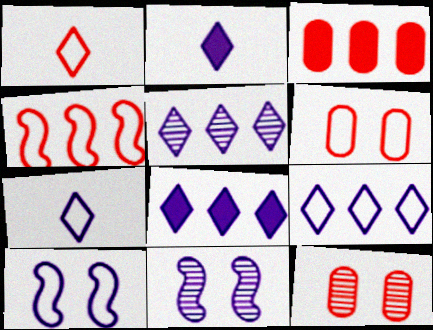[[1, 4, 6], 
[5, 8, 9]]